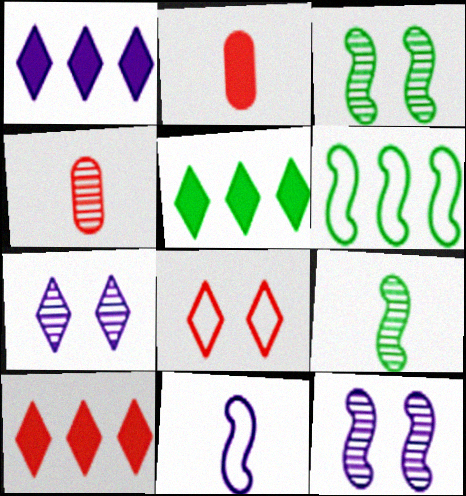[[1, 5, 10], 
[2, 6, 7]]